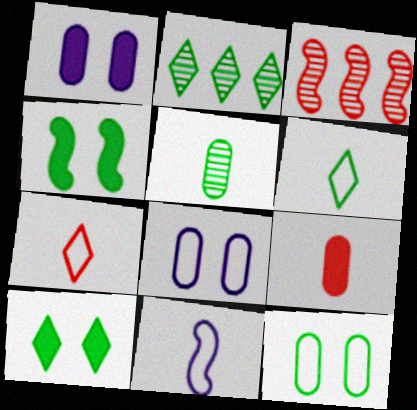[[1, 3, 6], 
[2, 6, 10], 
[3, 4, 11]]